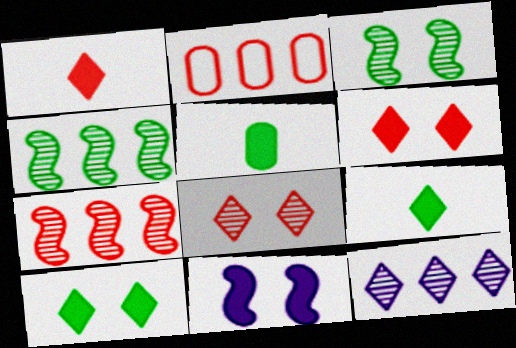[]